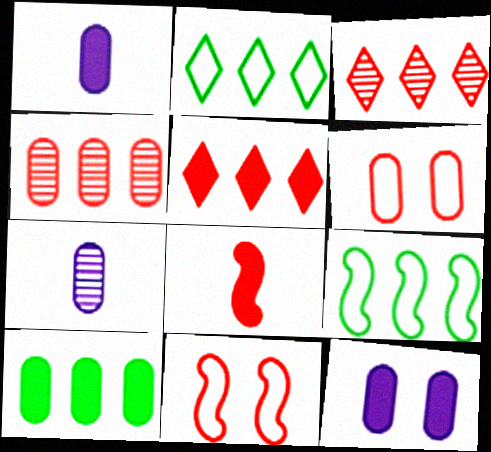[[3, 6, 8], 
[6, 7, 10]]